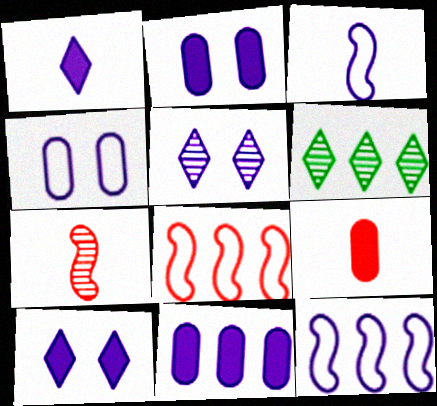[[3, 5, 11], 
[6, 8, 11]]